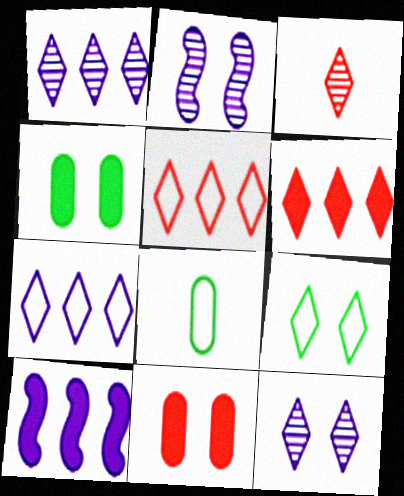[[2, 6, 8], 
[2, 9, 11]]